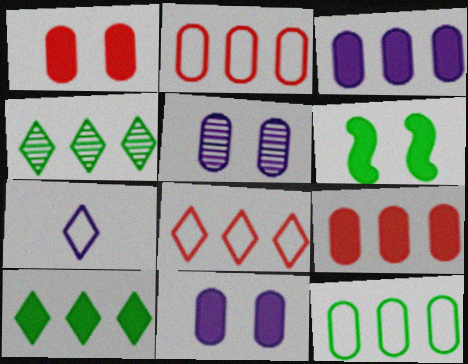[]